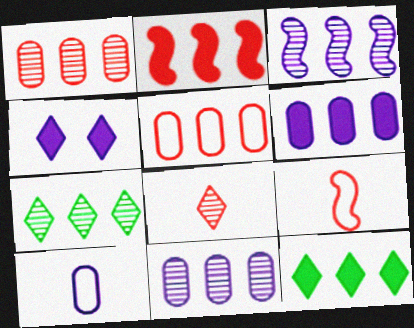[[1, 3, 7], 
[2, 6, 12], 
[3, 4, 10], 
[3, 5, 12]]